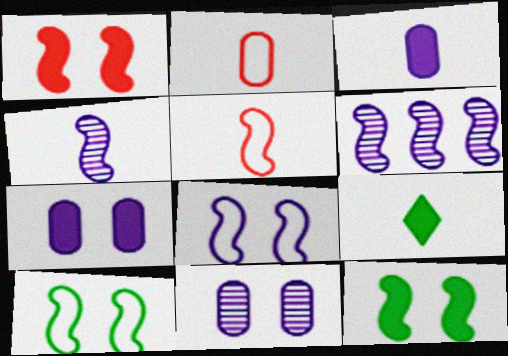[[2, 4, 9], 
[5, 6, 12]]